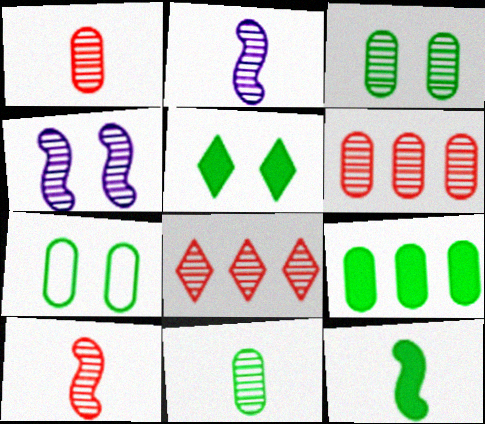[[2, 3, 8], 
[4, 8, 11], 
[5, 9, 12], 
[7, 9, 11]]